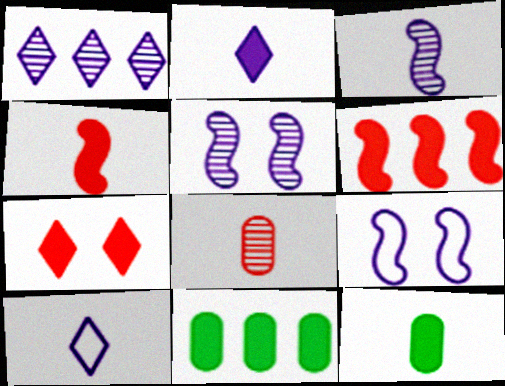[[2, 4, 12]]